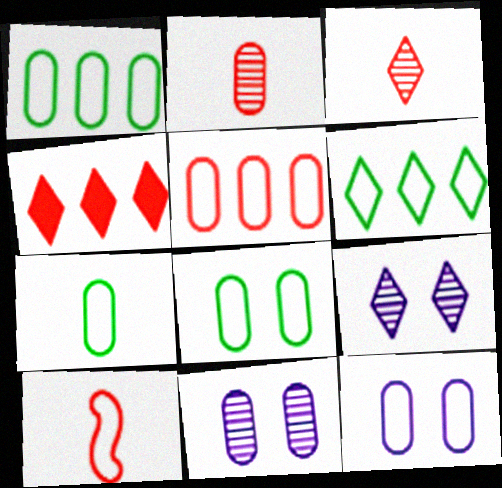[[1, 7, 8], 
[5, 7, 12], 
[6, 10, 12]]